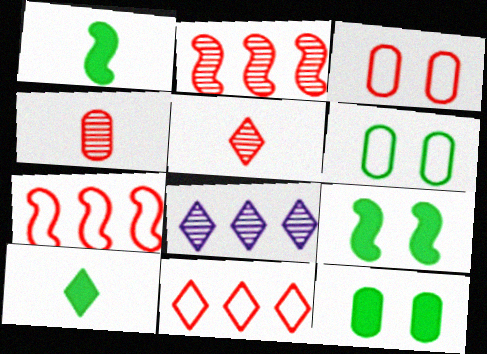[[1, 3, 8]]